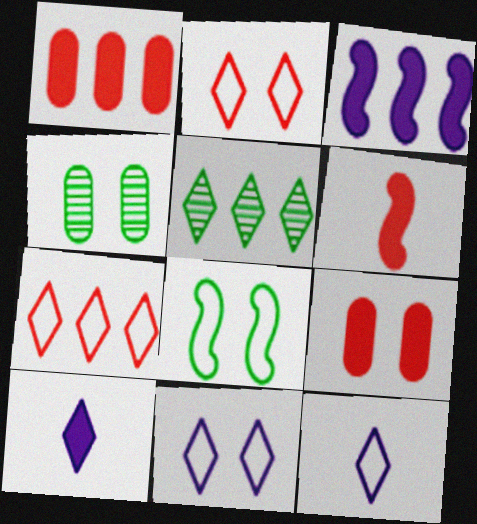[[2, 5, 10]]